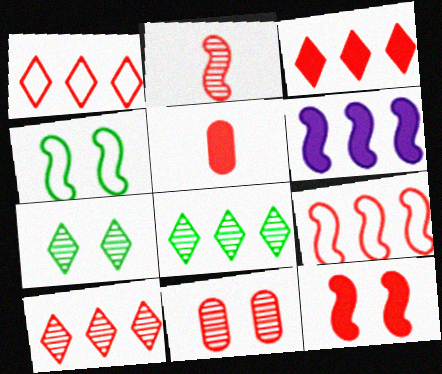[[1, 3, 10], 
[2, 4, 6], 
[2, 9, 12], 
[2, 10, 11], 
[3, 5, 12]]